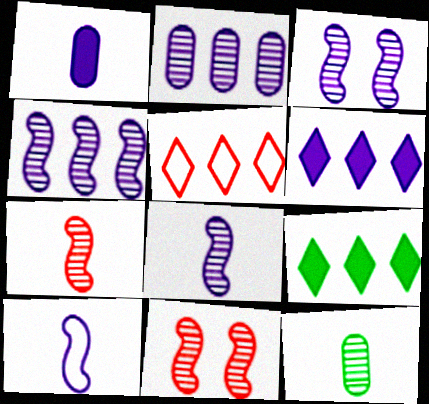[[3, 4, 8]]